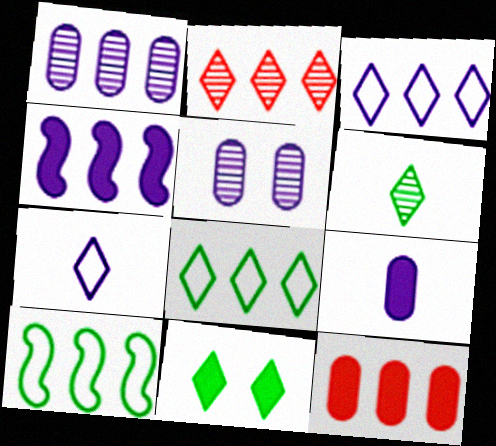[[1, 3, 4], 
[2, 7, 11], 
[4, 5, 7], 
[6, 8, 11]]